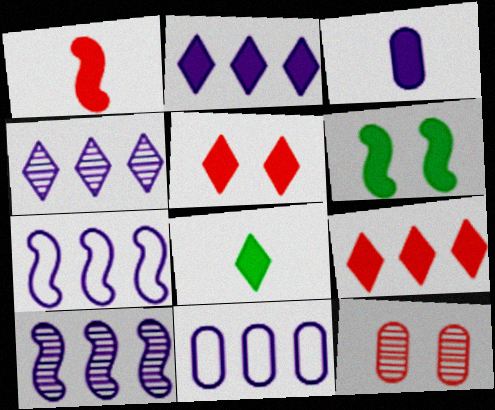[[1, 3, 8], 
[2, 5, 8], 
[2, 10, 11], 
[3, 6, 9], 
[7, 8, 12]]